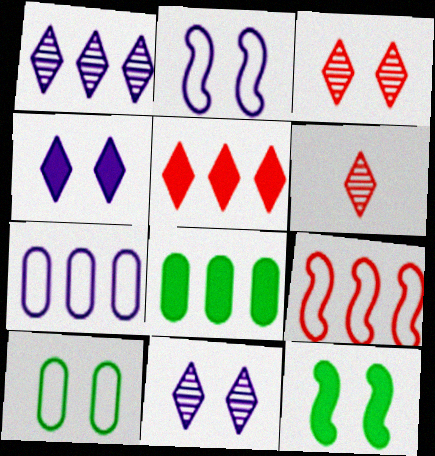[[1, 8, 9], 
[2, 6, 8], 
[6, 7, 12]]